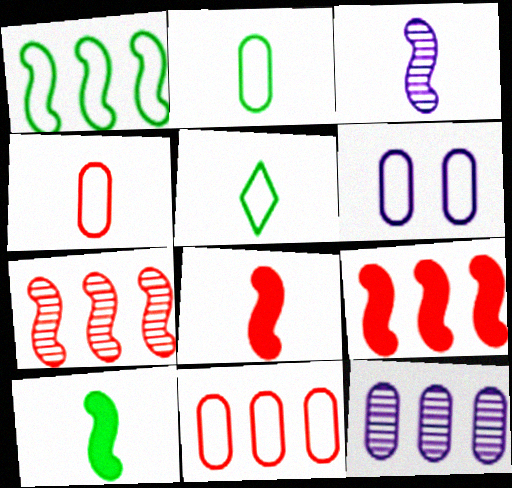[[2, 6, 11]]